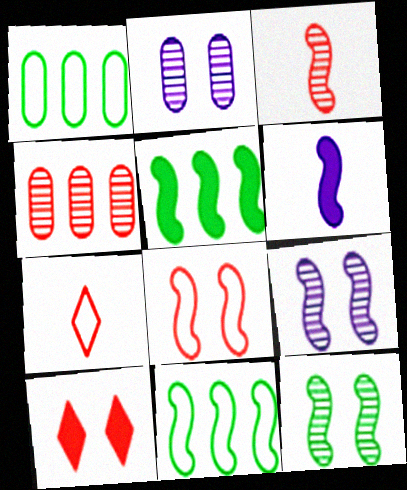[[2, 5, 7]]